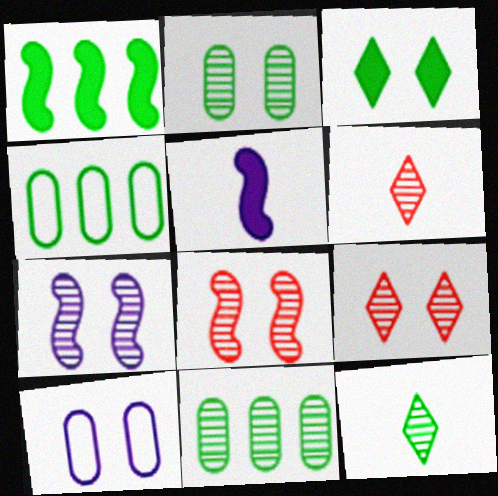[[1, 6, 10], 
[2, 7, 9], 
[3, 8, 10], 
[4, 5, 9], 
[6, 7, 11]]